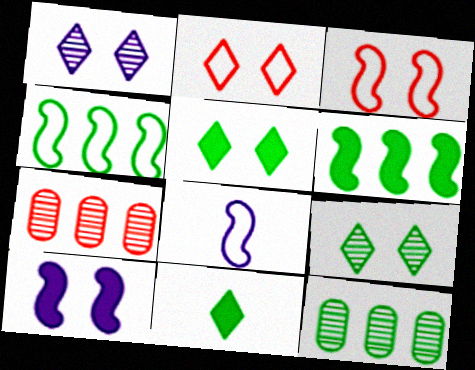[[1, 2, 5], 
[3, 4, 8], 
[5, 7, 8]]